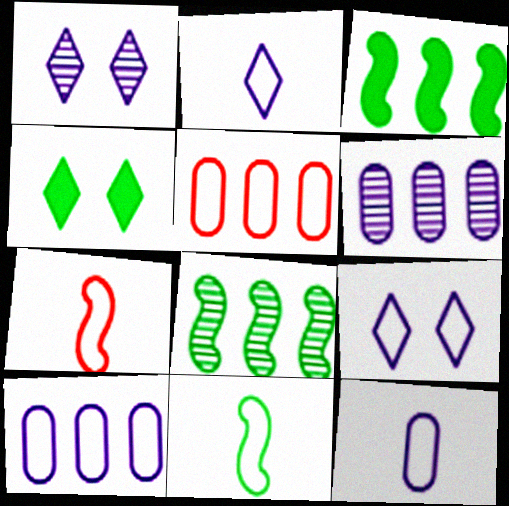[[4, 6, 7], 
[5, 9, 11]]